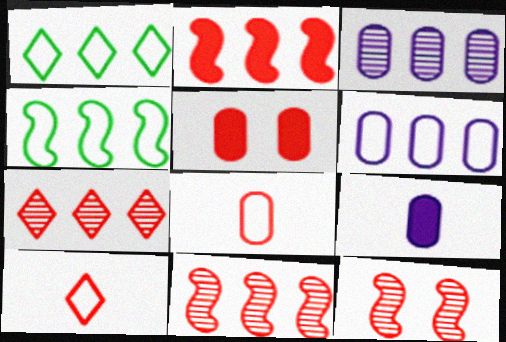[[1, 2, 3], 
[1, 9, 12], 
[5, 10, 11]]